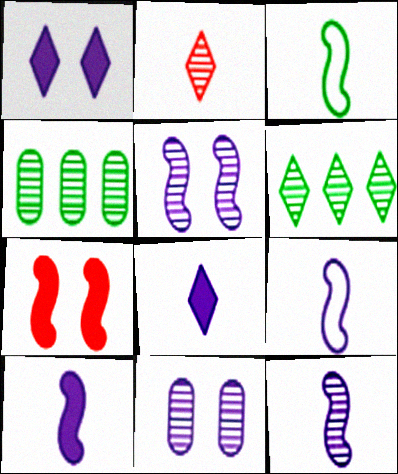[[2, 4, 5], 
[9, 10, 12]]